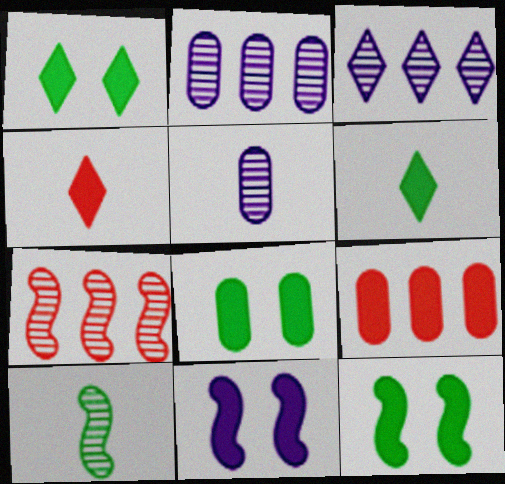[[1, 8, 12], 
[6, 9, 11]]